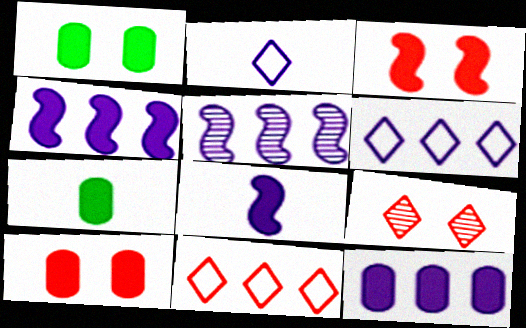[[5, 6, 12], 
[7, 10, 12]]